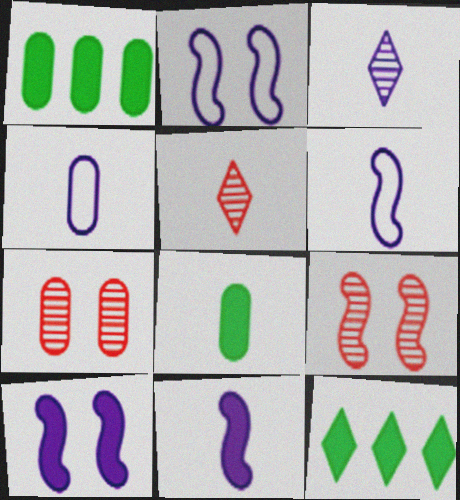[[1, 2, 5], 
[1, 4, 7], 
[3, 4, 11], 
[4, 9, 12], 
[5, 6, 8], 
[6, 7, 12]]